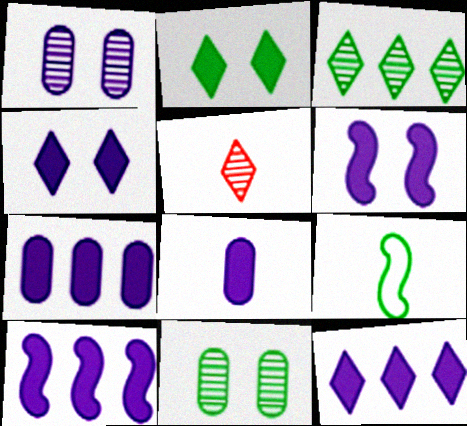[[4, 8, 10], 
[5, 8, 9], 
[6, 8, 12], 
[7, 10, 12]]